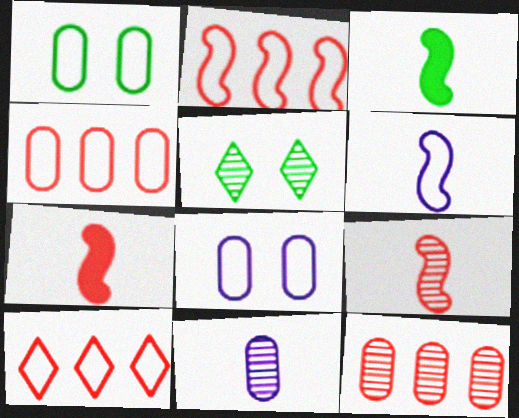[[1, 6, 10], 
[2, 4, 10], 
[3, 6, 9]]